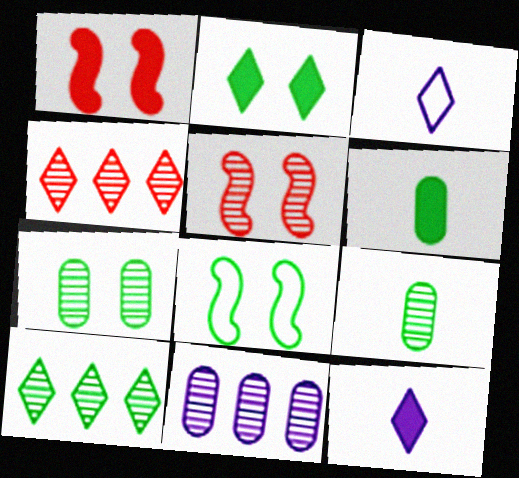[[2, 3, 4], 
[2, 7, 8], 
[6, 8, 10]]